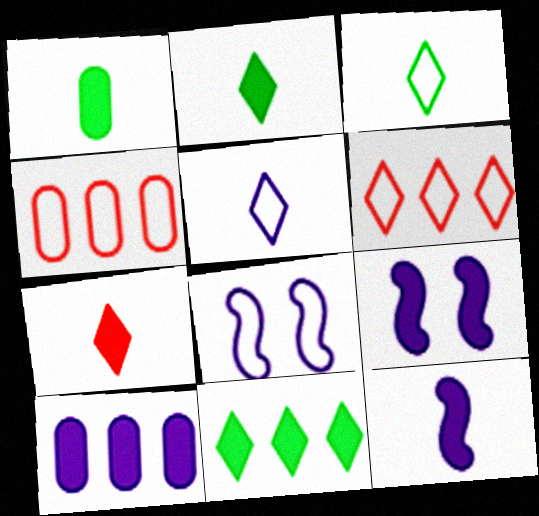[[1, 7, 12], 
[3, 4, 8]]